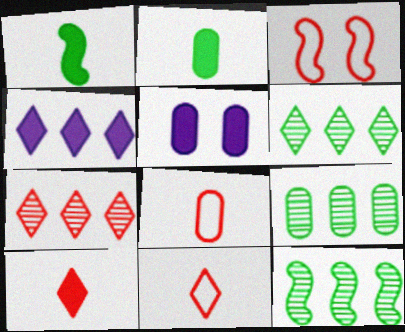[[5, 8, 9], 
[5, 11, 12], 
[6, 9, 12]]